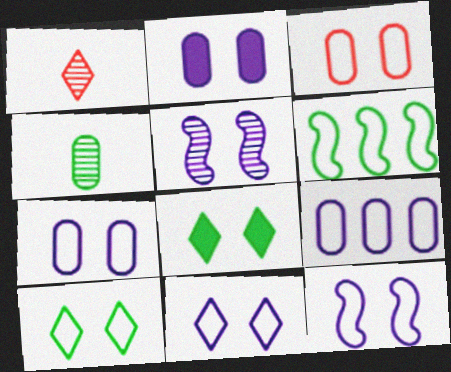[[1, 2, 6], 
[2, 5, 11], 
[3, 5, 8], 
[3, 10, 12], 
[4, 6, 8], 
[7, 11, 12]]